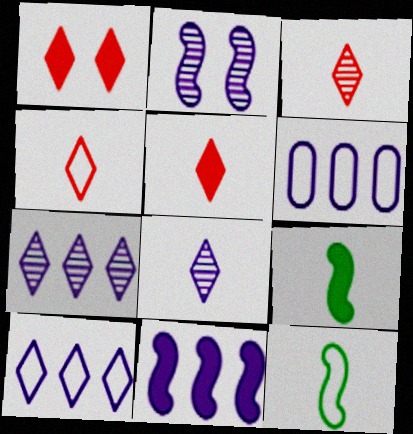[[3, 4, 5], 
[6, 7, 11]]